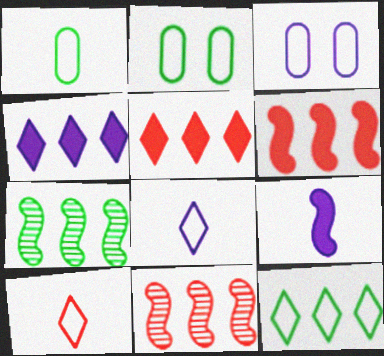[]